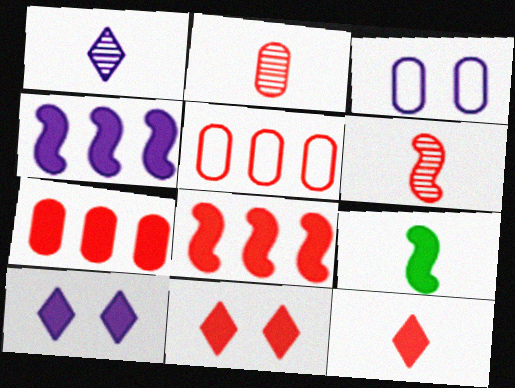[[1, 3, 4], 
[5, 6, 11], 
[7, 9, 10]]